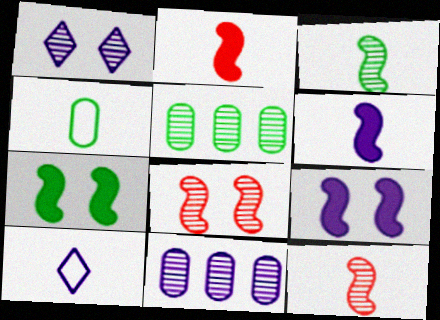[[1, 5, 12], 
[9, 10, 11]]